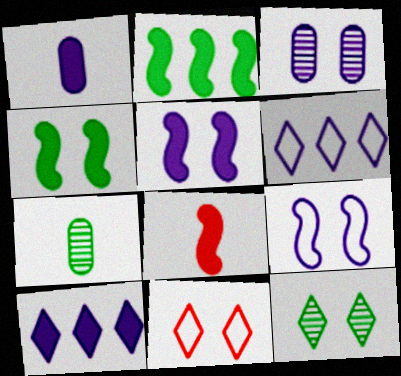[[1, 5, 10], 
[2, 5, 8], 
[3, 4, 11]]